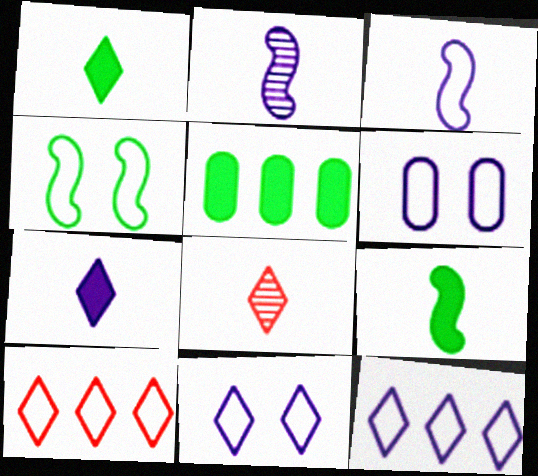[[3, 6, 12]]